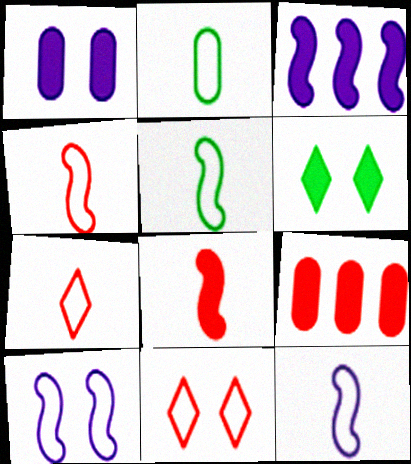[[2, 7, 12], 
[4, 5, 12]]